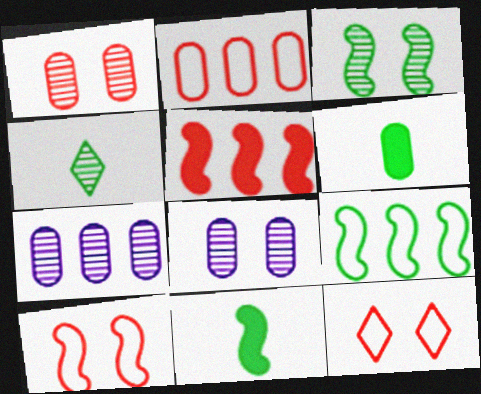[[2, 6, 8], 
[3, 9, 11], 
[7, 11, 12]]